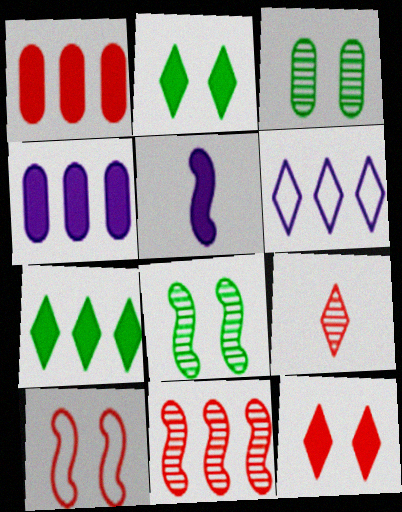[[1, 2, 5], 
[1, 9, 10], 
[2, 6, 9]]